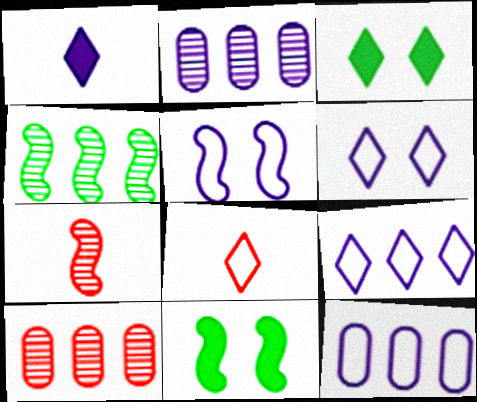[[1, 2, 5], 
[2, 8, 11], 
[3, 7, 12]]